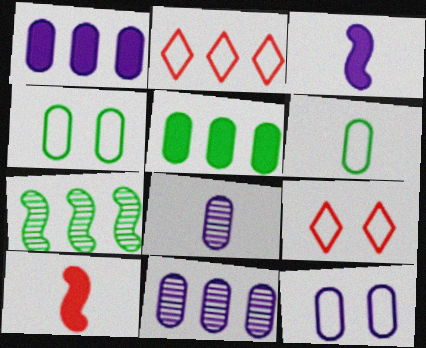[[1, 2, 7], 
[1, 8, 12]]